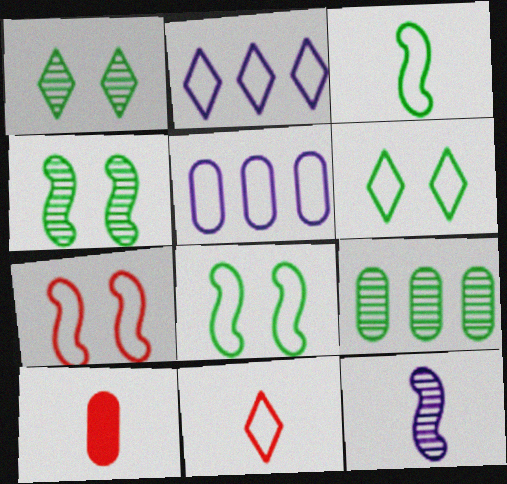[[2, 4, 10], 
[2, 6, 11], 
[5, 8, 11]]